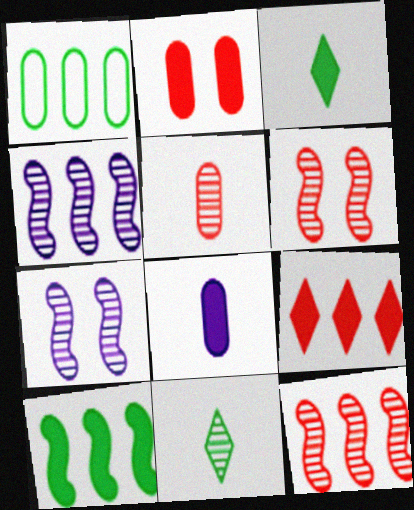[[1, 4, 9]]